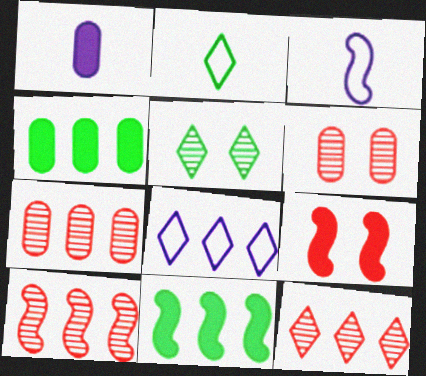[[4, 8, 10], 
[7, 8, 11], 
[7, 10, 12]]